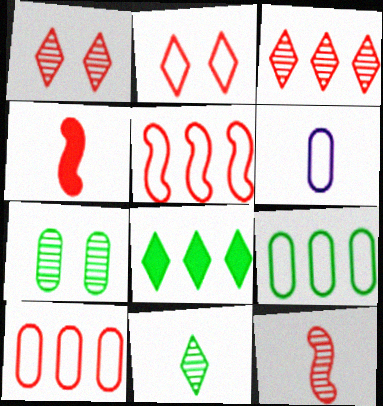[[1, 4, 10], 
[4, 6, 11]]